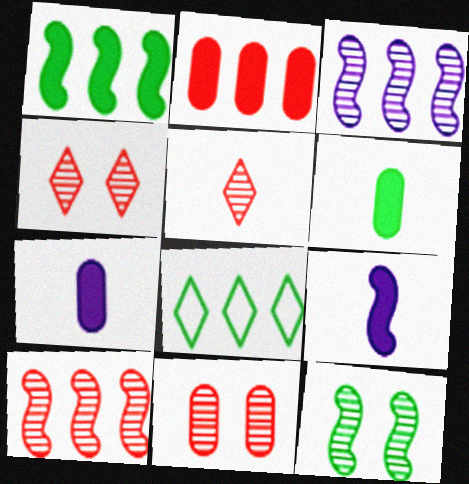[[2, 3, 8], 
[5, 10, 11], 
[6, 8, 12], 
[8, 9, 11]]